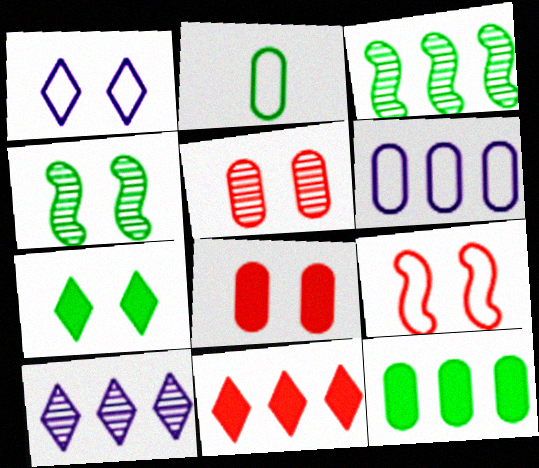[[1, 4, 8], 
[2, 3, 7], 
[3, 6, 11]]